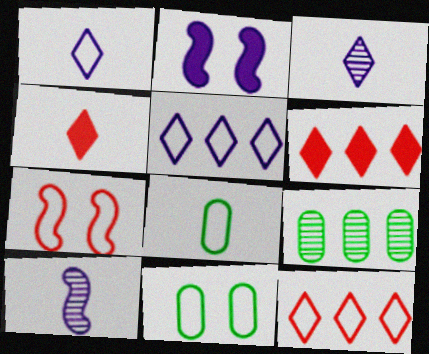[[4, 8, 10], 
[5, 7, 8], 
[6, 10, 11]]